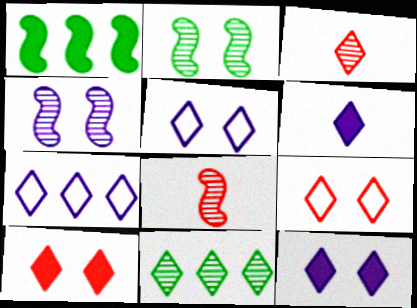[[6, 9, 11]]